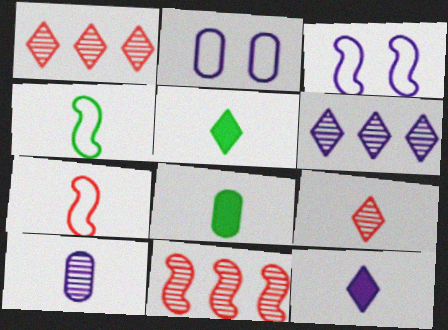[[1, 3, 8], 
[2, 5, 11], 
[5, 7, 10]]